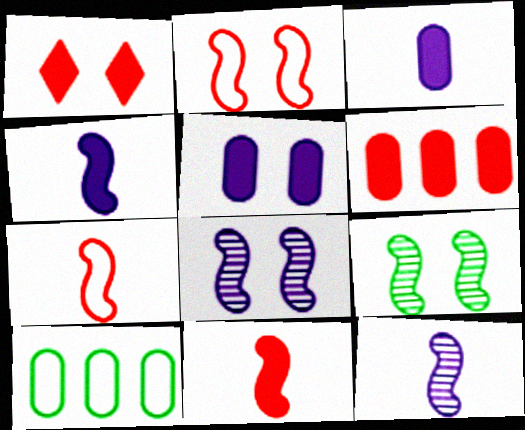[[1, 6, 11], 
[1, 10, 12]]